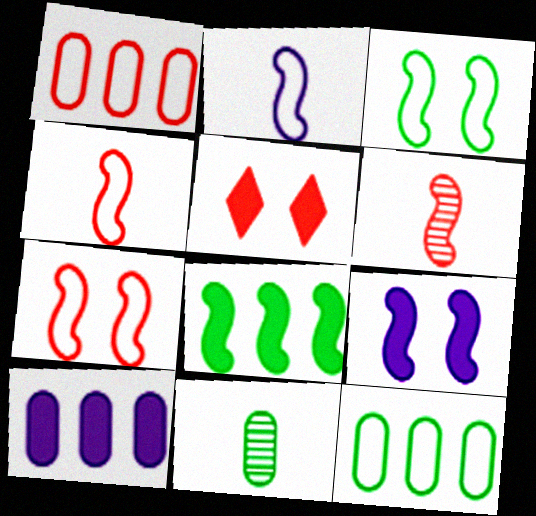[[1, 5, 6]]